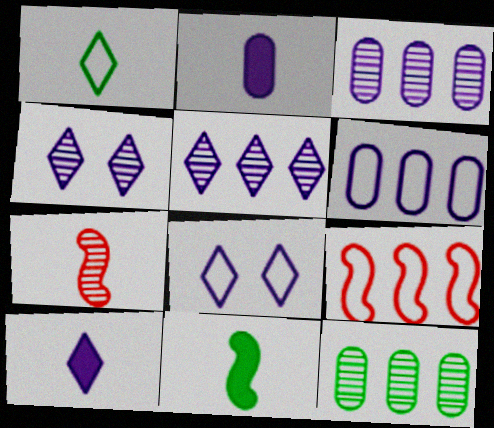[[1, 2, 7], 
[4, 7, 12], 
[5, 8, 10]]